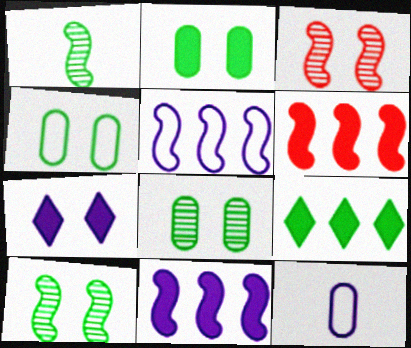[[1, 4, 9], 
[2, 4, 8], 
[3, 4, 7], 
[3, 9, 12]]